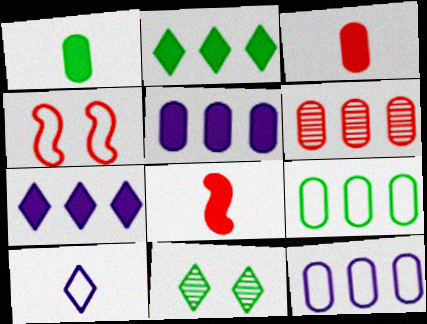[[4, 9, 10], 
[5, 6, 9], 
[8, 11, 12]]